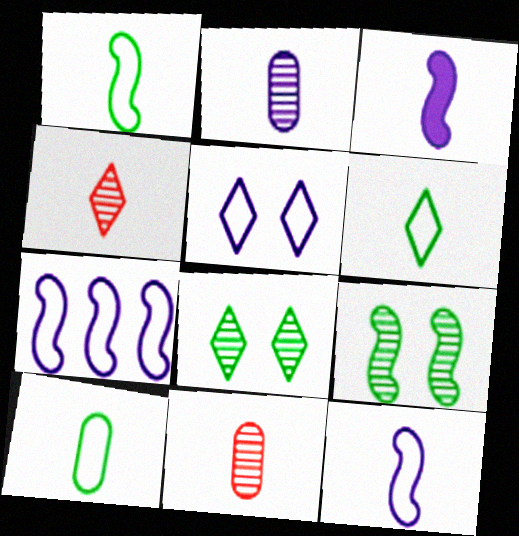[[1, 6, 10], 
[3, 4, 10], 
[3, 6, 11]]